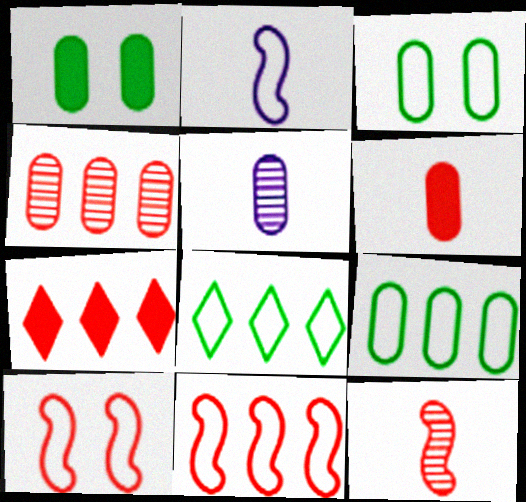[[4, 7, 11]]